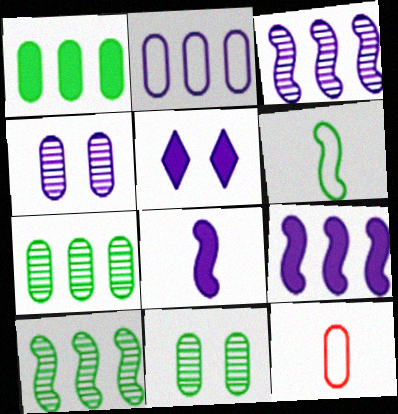[[1, 4, 12], 
[5, 10, 12]]